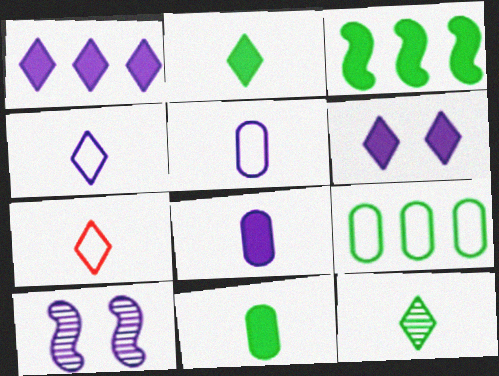[[1, 5, 10]]